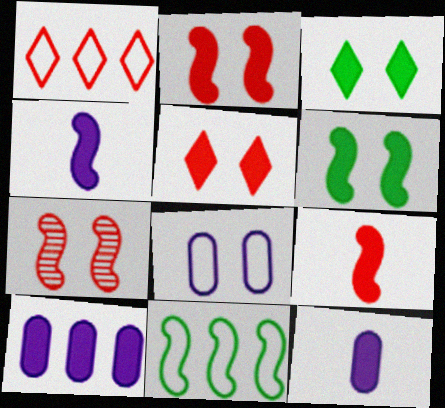[[3, 7, 8], 
[3, 9, 10], 
[4, 7, 11]]